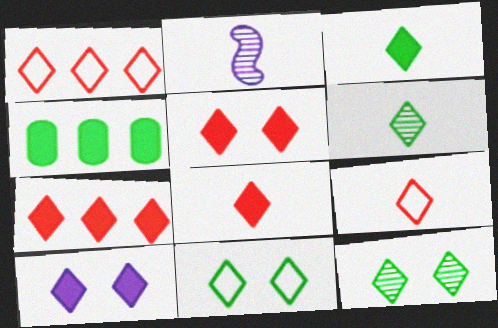[[1, 6, 10], 
[3, 7, 10], 
[5, 7, 8]]